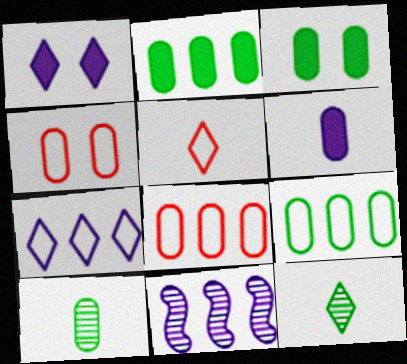[[3, 5, 11], 
[3, 9, 10]]